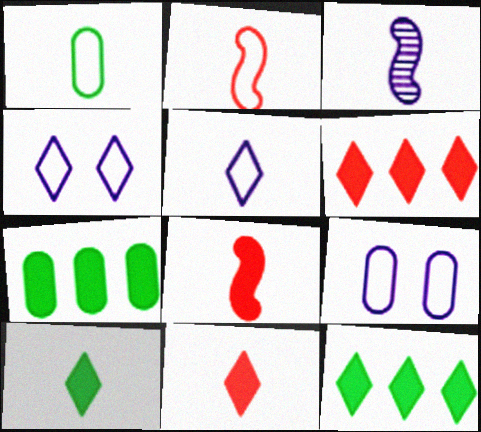[[1, 2, 5], 
[1, 3, 11]]